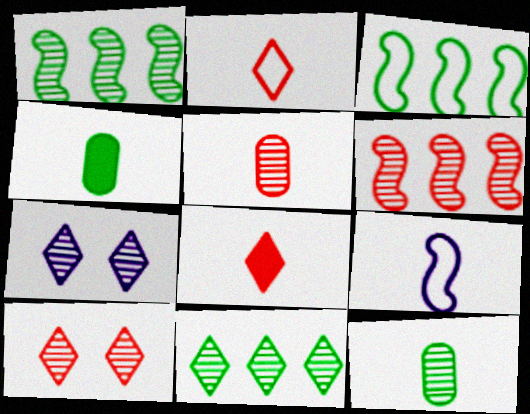[[1, 5, 7], 
[5, 6, 10], 
[6, 7, 12], 
[8, 9, 12]]